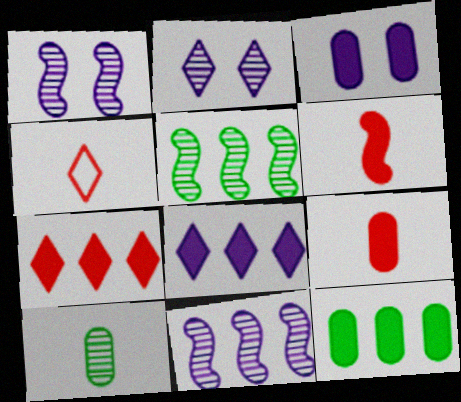[[1, 4, 12], 
[3, 4, 5], 
[3, 9, 12]]